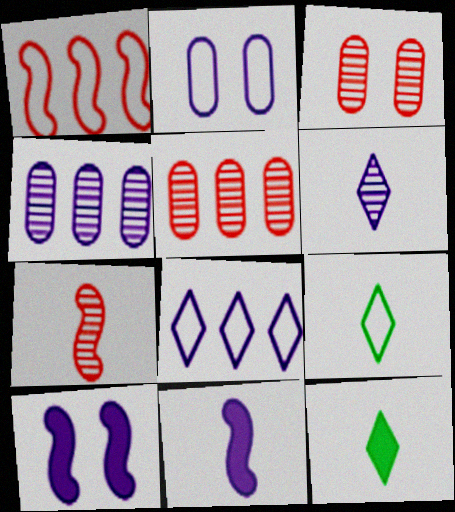[[1, 2, 9], 
[5, 9, 10]]